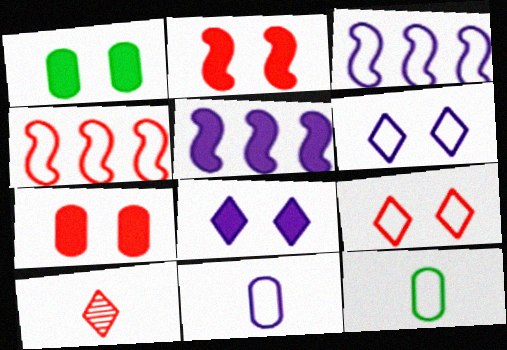[[1, 2, 8], 
[1, 3, 10], 
[3, 6, 11], 
[3, 9, 12], 
[4, 6, 12], 
[4, 7, 10]]